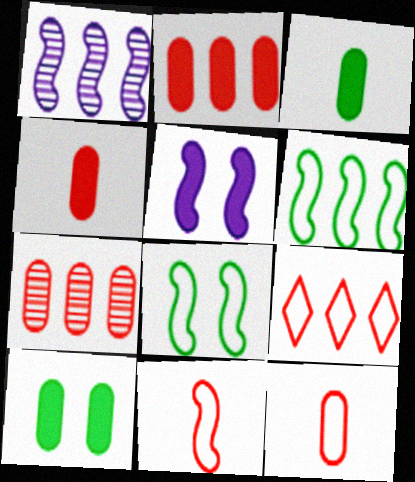[]